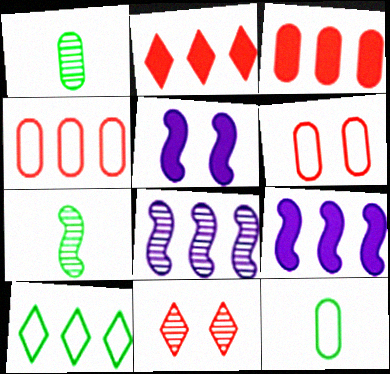[[1, 8, 11], 
[3, 8, 10], 
[9, 11, 12]]